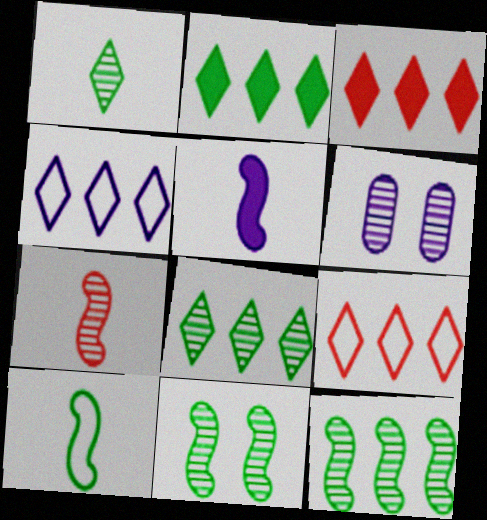[[3, 4, 8], 
[3, 6, 10], 
[4, 5, 6], 
[5, 7, 10], 
[6, 7, 8]]